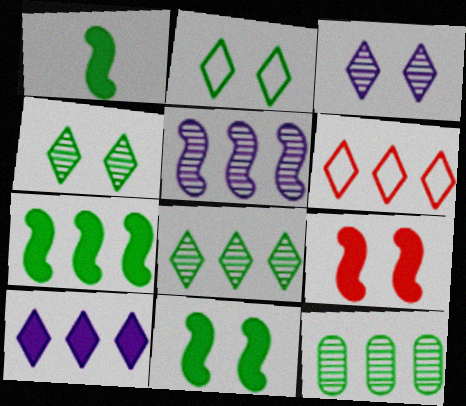[[1, 2, 12], 
[1, 7, 11], 
[6, 8, 10]]